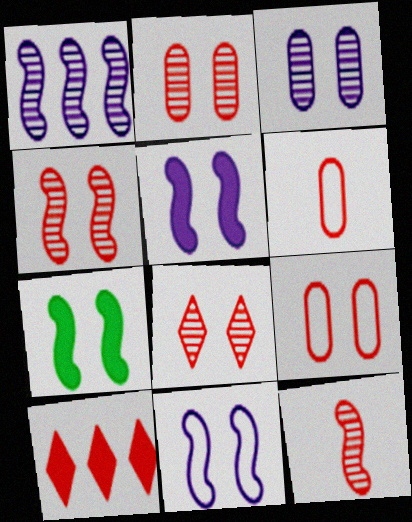[[2, 4, 8], 
[4, 6, 10], 
[4, 7, 11], 
[9, 10, 12]]